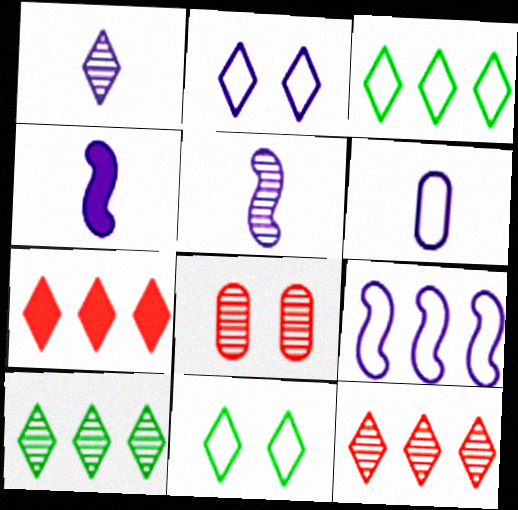[[1, 4, 6], 
[1, 7, 11], 
[2, 6, 9], 
[3, 4, 8], 
[5, 8, 10]]